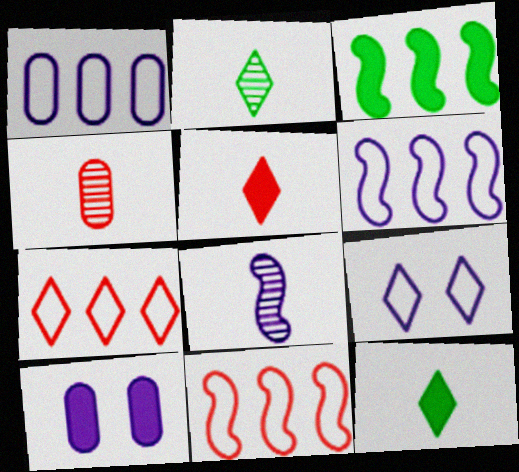[[2, 4, 8], 
[2, 10, 11], 
[3, 4, 9], 
[3, 5, 10]]